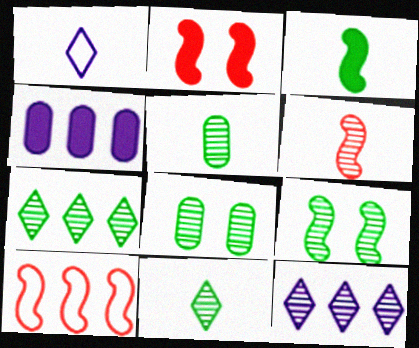[[2, 6, 10], 
[4, 7, 10], 
[5, 7, 9], 
[6, 8, 12]]